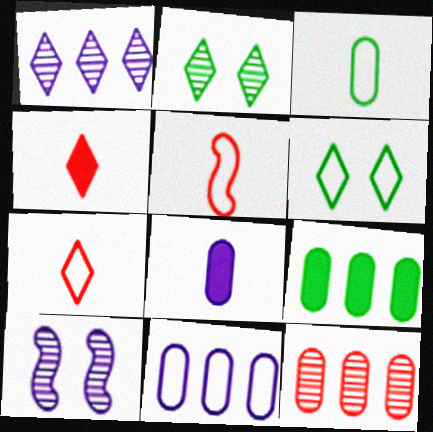[[1, 4, 6], 
[5, 6, 11], 
[7, 9, 10], 
[9, 11, 12]]